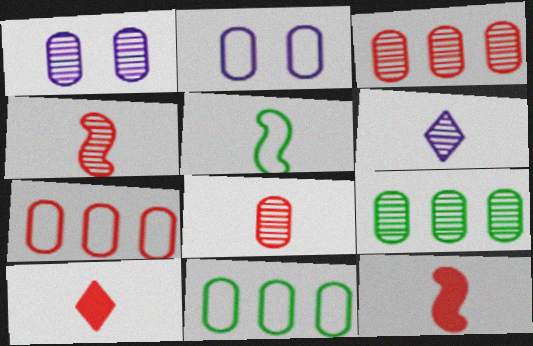[[1, 8, 9]]